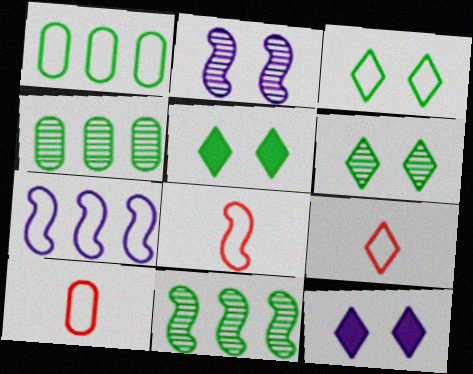[[3, 5, 6], 
[3, 7, 10], 
[4, 8, 12], 
[8, 9, 10], 
[10, 11, 12]]